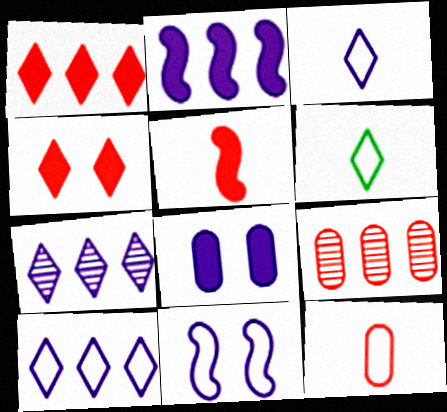[[4, 6, 7]]